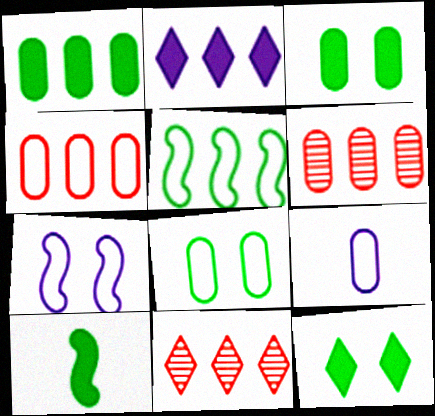[[1, 10, 12], 
[2, 5, 6], 
[3, 6, 9], 
[4, 8, 9]]